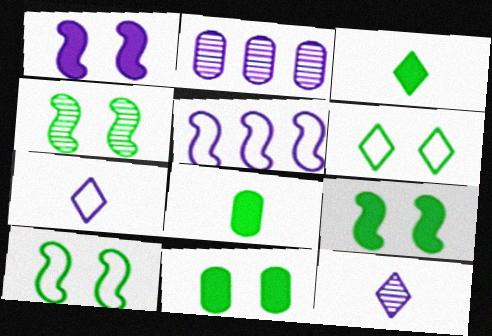[[1, 2, 7], 
[4, 6, 11], 
[4, 9, 10]]